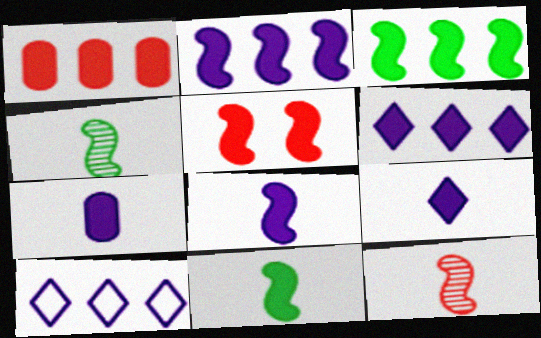[[1, 3, 6], 
[2, 5, 11], 
[3, 5, 8], 
[7, 8, 9]]